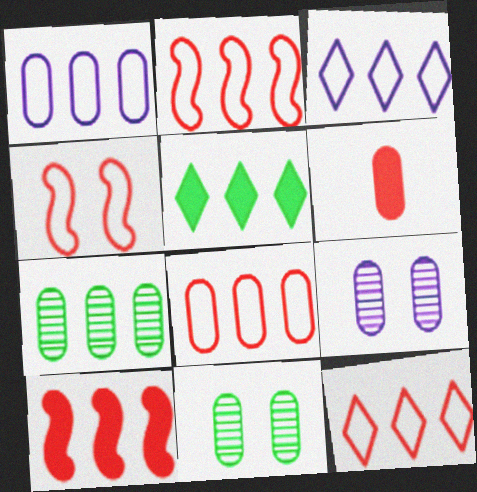[[1, 6, 11], 
[2, 8, 12], 
[3, 7, 10]]